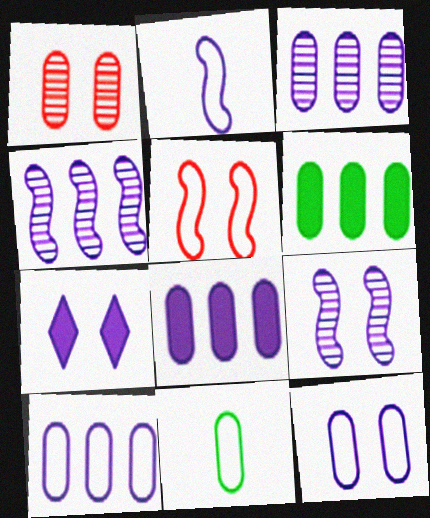[[1, 8, 11], 
[2, 3, 7], 
[3, 8, 10], 
[7, 9, 12]]